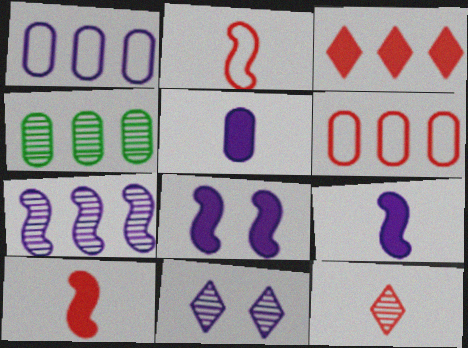[[1, 9, 11]]